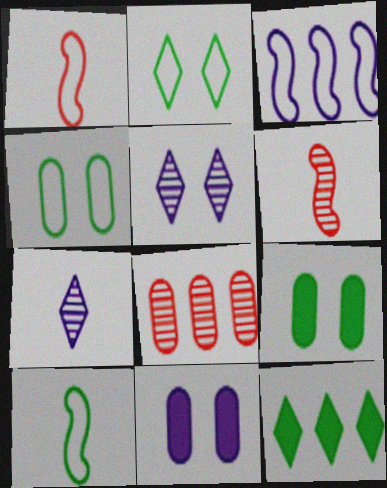[[3, 7, 11], 
[3, 8, 12]]